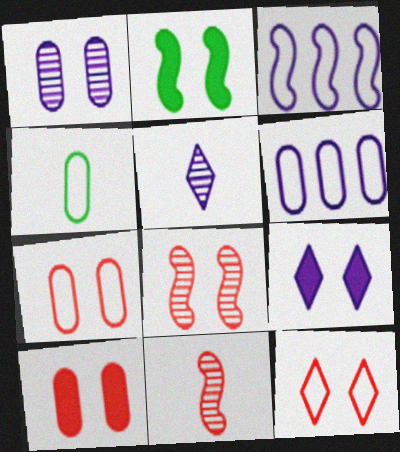[[1, 2, 12], 
[2, 3, 11], 
[2, 9, 10], 
[3, 4, 12], 
[4, 6, 7], 
[8, 10, 12]]